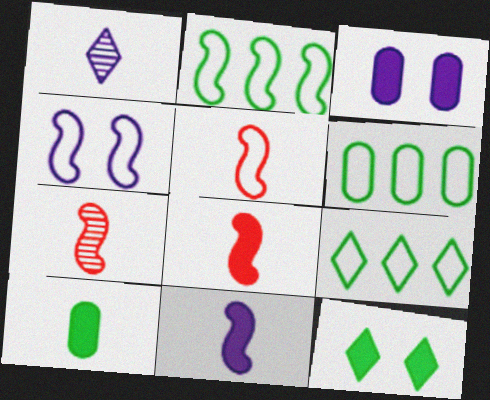[[1, 5, 10], 
[2, 4, 5], 
[2, 6, 9], 
[3, 7, 9], 
[5, 7, 8]]